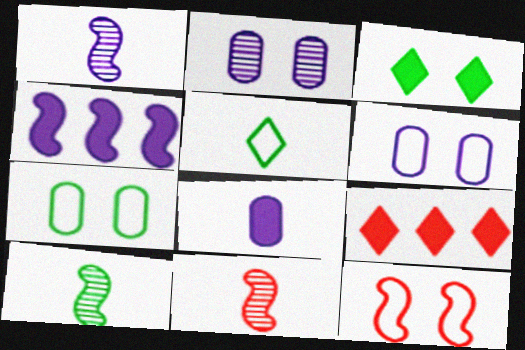[[1, 7, 9], 
[1, 10, 11], 
[2, 3, 12], 
[4, 10, 12], 
[5, 8, 11], 
[6, 9, 10]]